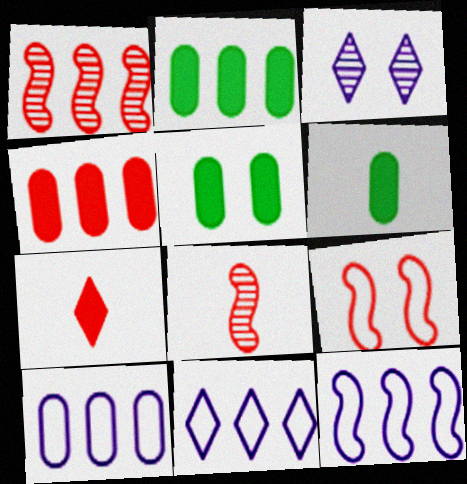[[1, 2, 11], 
[2, 5, 6], 
[3, 5, 9], 
[5, 8, 11], 
[10, 11, 12]]